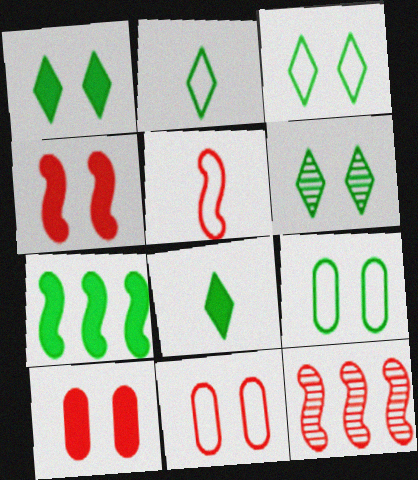[[1, 3, 6], 
[4, 5, 12]]